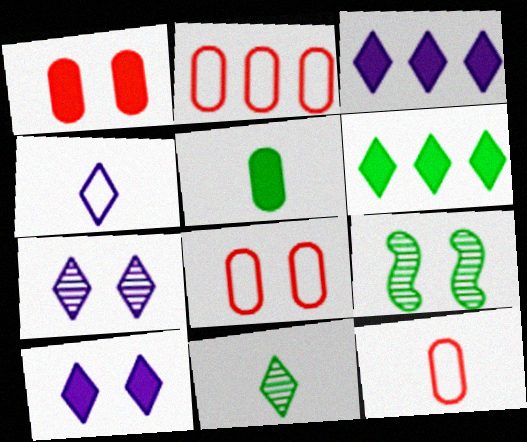[[2, 8, 12], 
[3, 4, 7], 
[3, 9, 12], 
[8, 9, 10]]